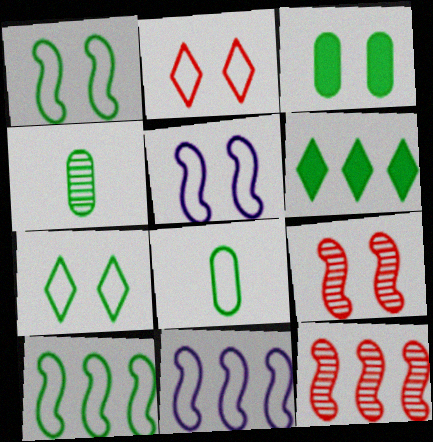[[1, 4, 6], 
[2, 8, 11], 
[7, 8, 10]]